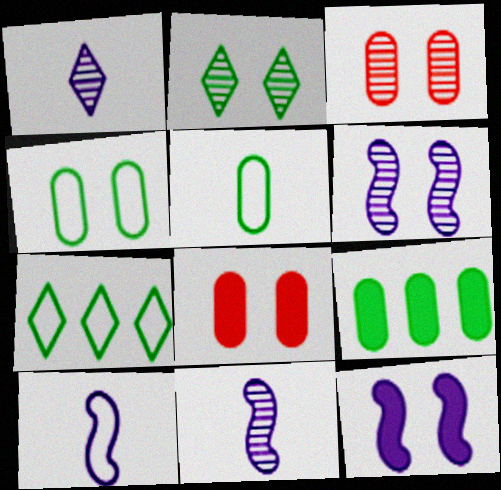[[2, 3, 6], 
[7, 8, 11]]